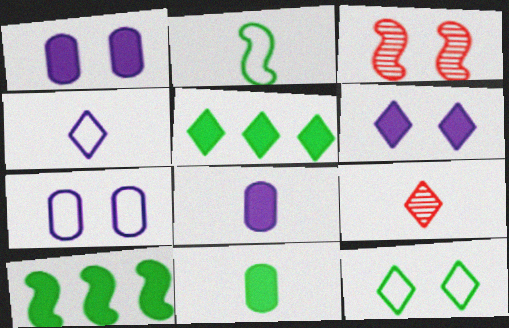[[1, 3, 12], 
[2, 8, 9], 
[7, 9, 10]]